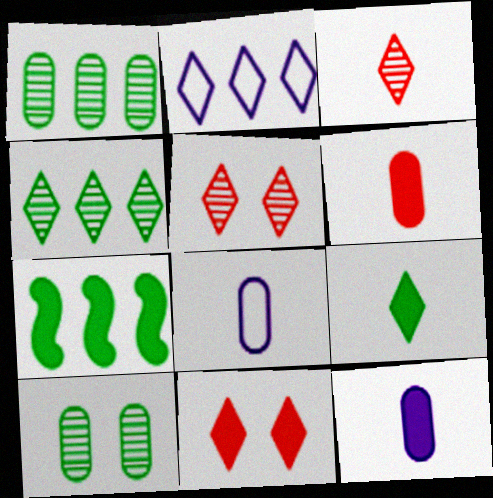[[2, 5, 9], 
[5, 7, 8], 
[7, 11, 12]]